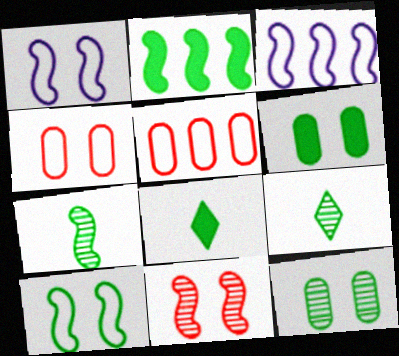[[2, 6, 8], 
[2, 7, 10]]